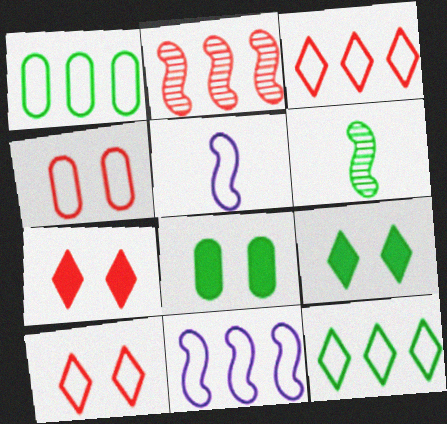[[1, 3, 11], 
[1, 5, 10], 
[1, 6, 9], 
[4, 5, 12], 
[6, 8, 12]]